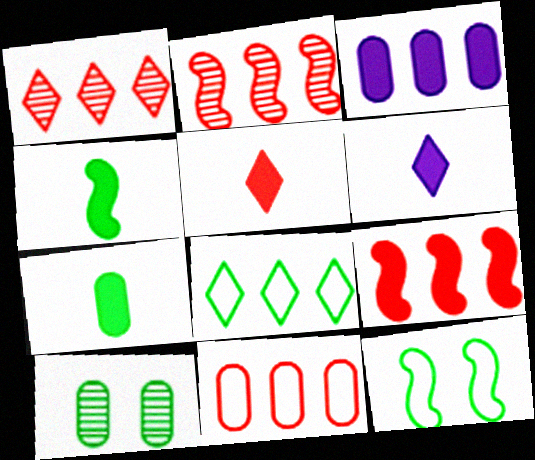[[1, 9, 11], 
[2, 3, 8], 
[4, 8, 10]]